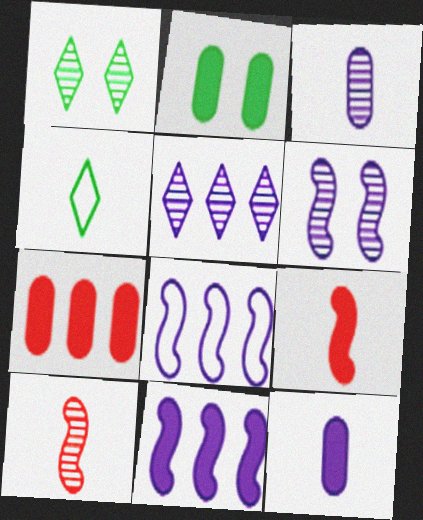[[2, 7, 12], 
[3, 4, 9], 
[3, 5, 6], 
[4, 6, 7], 
[4, 10, 12]]